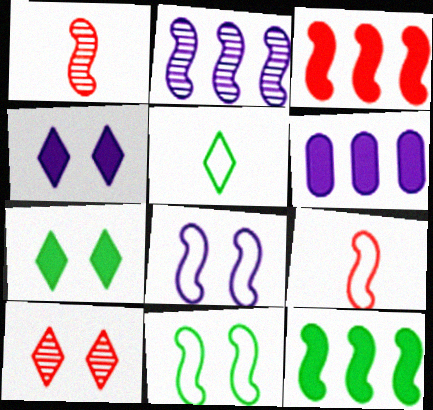[[1, 8, 12]]